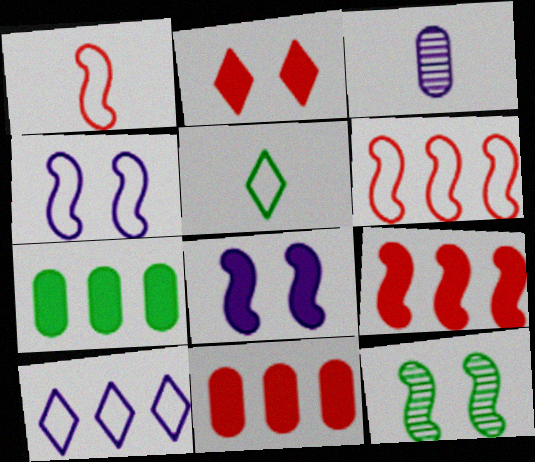[[3, 8, 10], 
[5, 7, 12]]